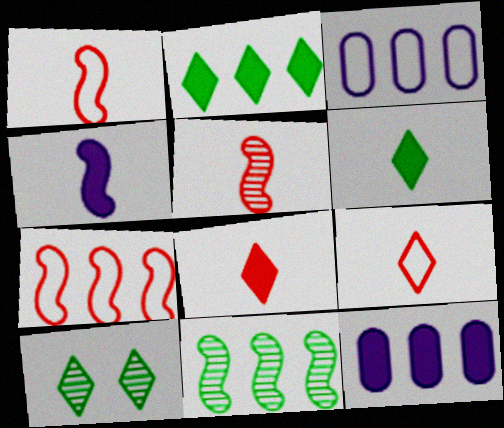[[1, 10, 12]]